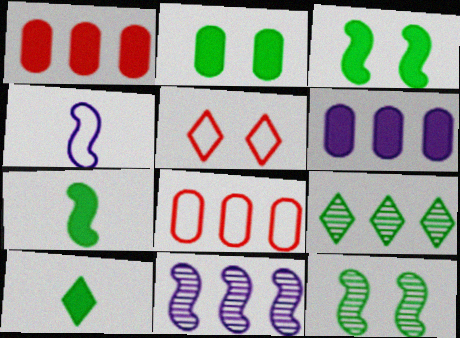[]